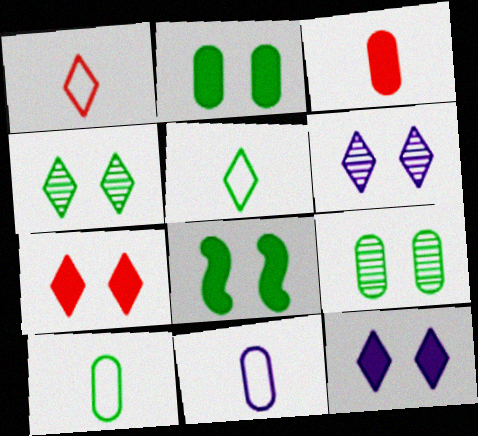[]